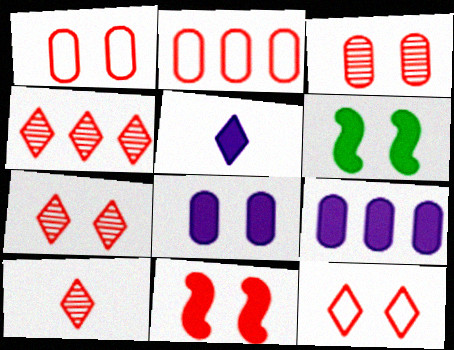[[1, 7, 11], 
[2, 10, 11], 
[3, 11, 12], 
[4, 7, 10]]